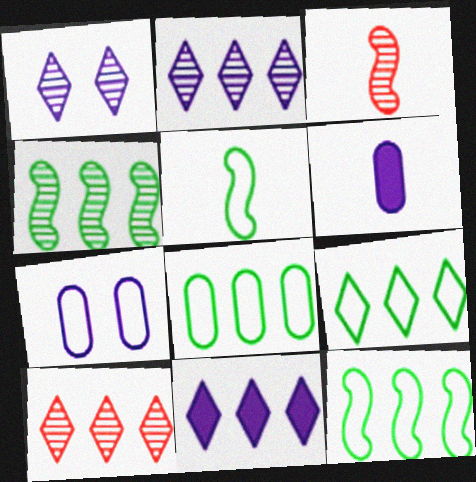[[8, 9, 12], 
[9, 10, 11]]